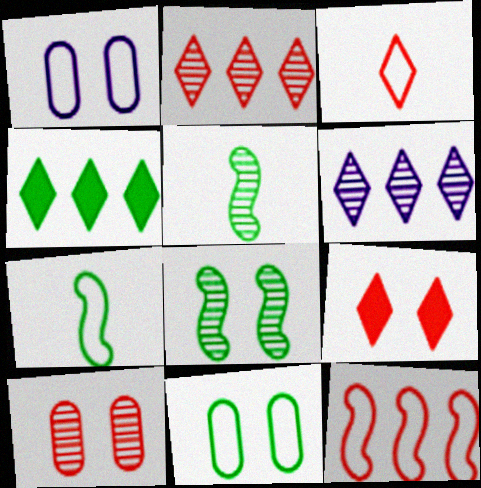[[1, 8, 9], 
[2, 3, 9], 
[4, 5, 11], 
[5, 6, 10]]